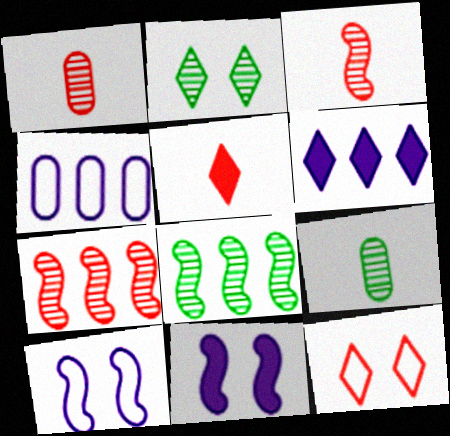[[2, 8, 9]]